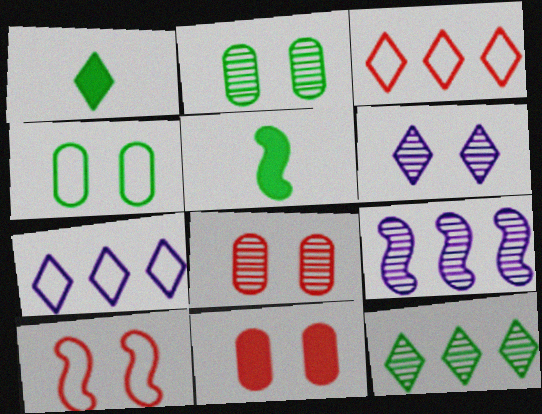[[1, 3, 6], 
[4, 5, 12], 
[5, 7, 8], 
[5, 9, 10]]